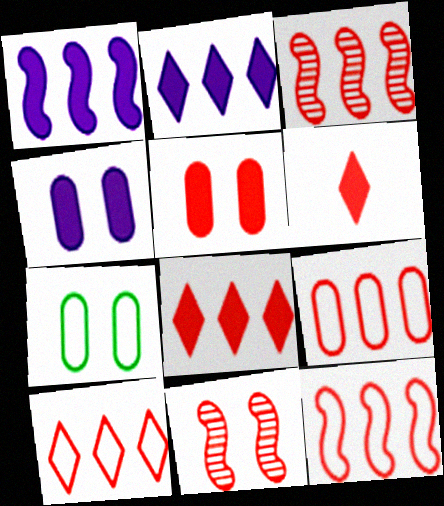[[3, 8, 9], 
[6, 9, 11], 
[9, 10, 12]]